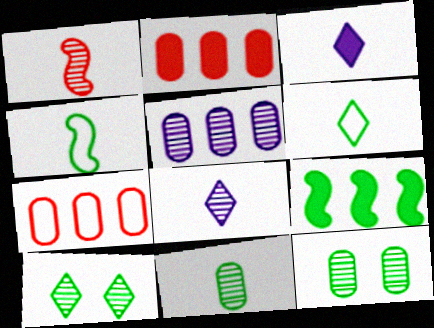[[1, 5, 10], 
[1, 8, 11], 
[6, 9, 12]]